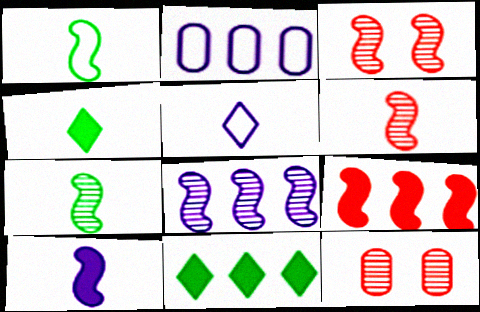[[1, 6, 10], 
[2, 3, 4], 
[3, 7, 8]]